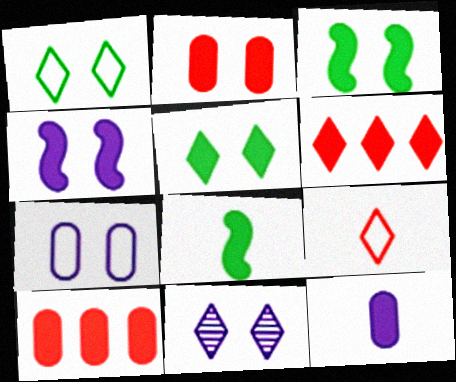[[2, 4, 5], 
[3, 6, 12], 
[4, 7, 11]]